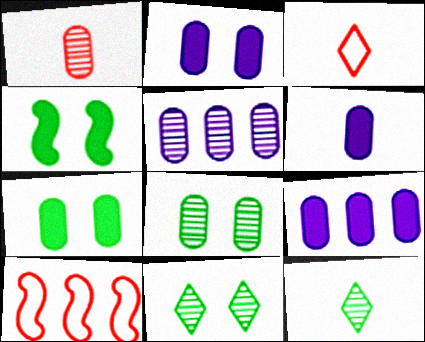[[1, 5, 8], 
[2, 6, 9], 
[2, 10, 12], 
[3, 4, 5], 
[6, 10, 11]]